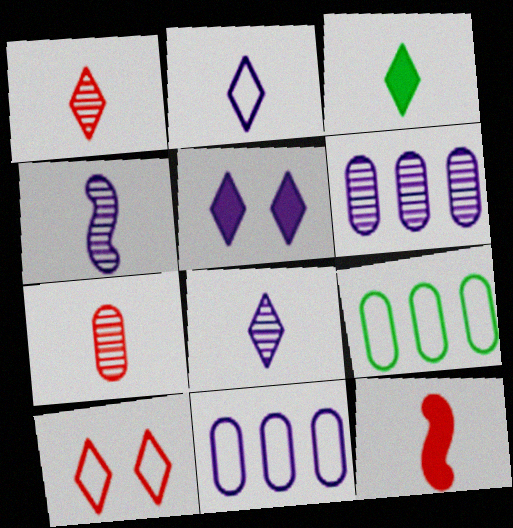[[1, 2, 3], 
[4, 5, 11]]